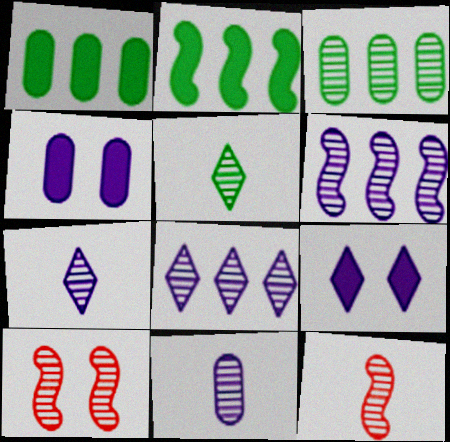[[3, 7, 10], 
[5, 11, 12]]